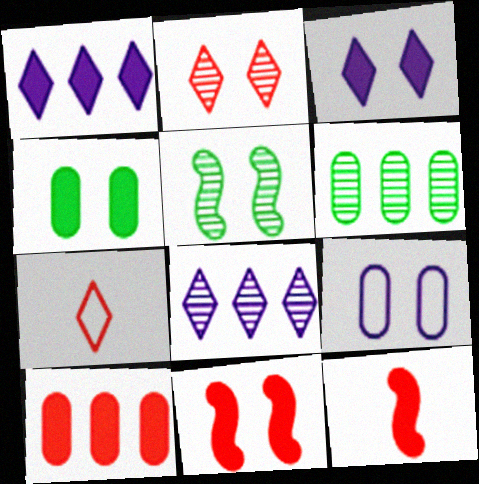[[1, 4, 12], 
[3, 4, 11]]